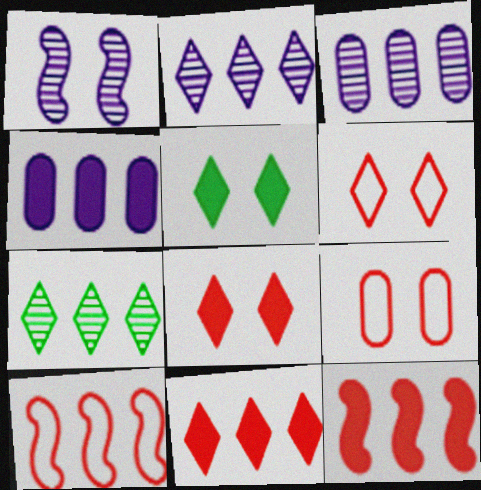[[1, 5, 9], 
[4, 7, 10]]